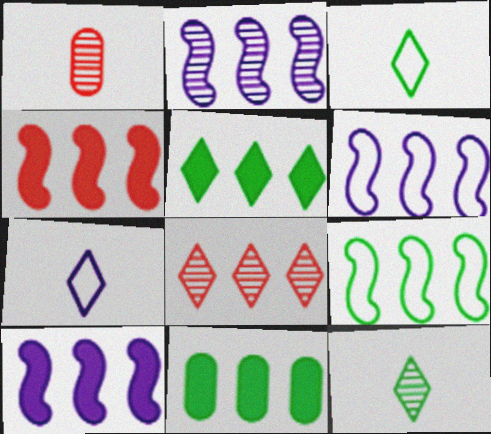[[2, 4, 9], 
[2, 6, 10], 
[6, 8, 11]]